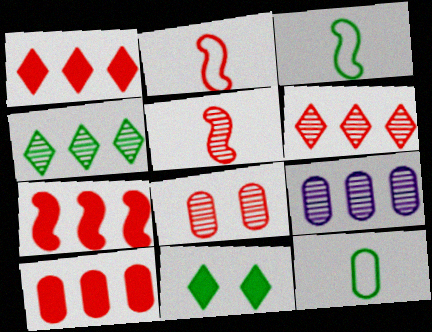[[1, 2, 8], 
[1, 7, 10], 
[2, 9, 11], 
[5, 6, 8]]